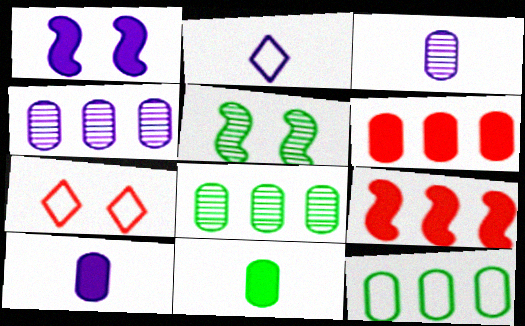[[1, 2, 4], 
[2, 5, 6], 
[4, 6, 12]]